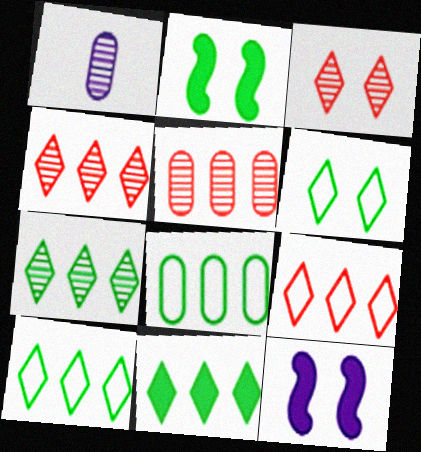[[1, 2, 9], 
[7, 10, 11]]